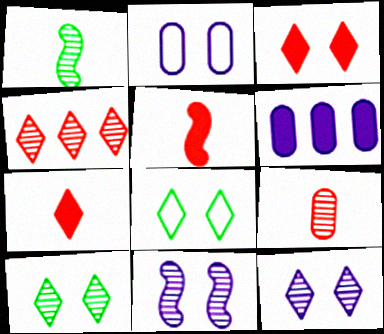[[3, 8, 12]]